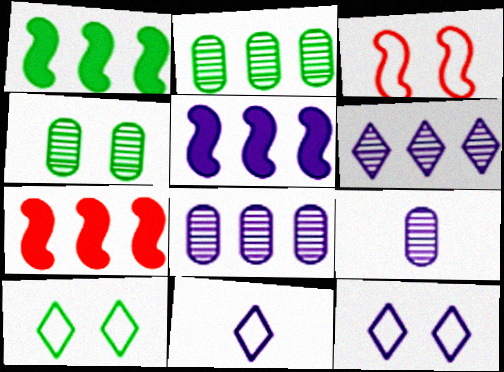[[1, 5, 7], 
[4, 7, 11], 
[5, 9, 12], 
[7, 9, 10]]